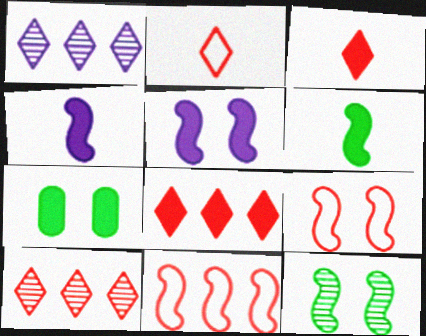[[4, 7, 8], 
[4, 11, 12], 
[5, 9, 12]]